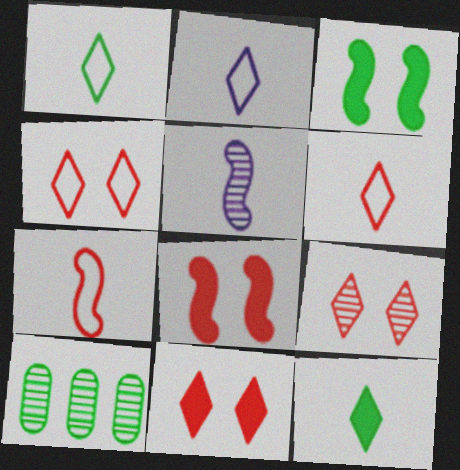[[1, 2, 6], 
[1, 3, 10], 
[2, 8, 10], 
[4, 9, 11], 
[5, 9, 10]]